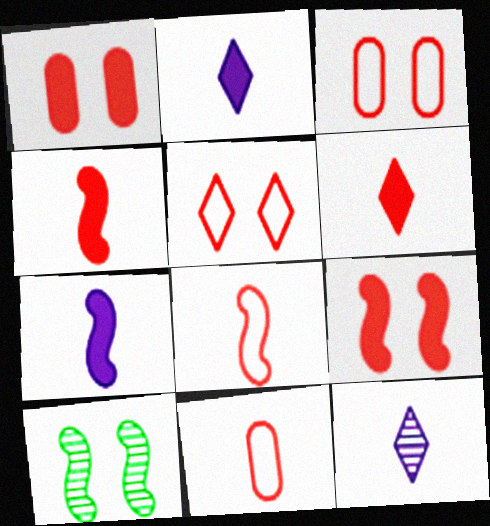[]